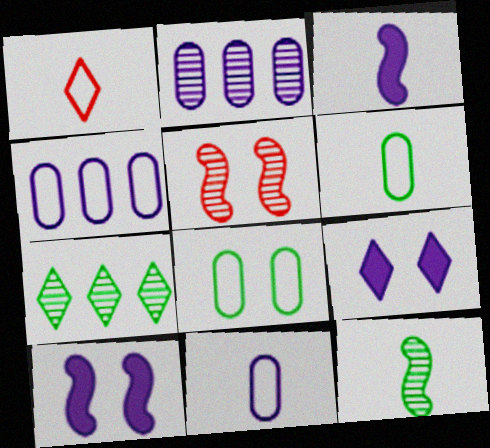[[1, 7, 9], 
[5, 8, 9]]